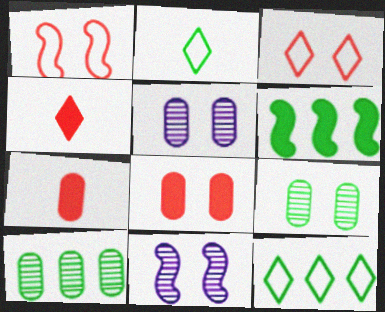[[2, 6, 9], 
[6, 10, 12], 
[7, 11, 12]]